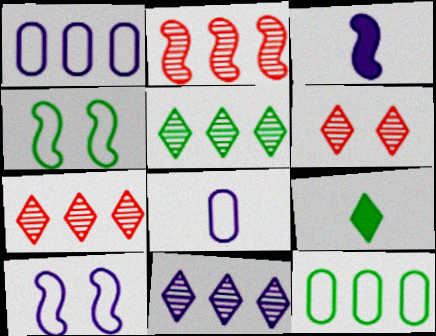[[2, 3, 4], 
[3, 6, 12], 
[5, 7, 11]]